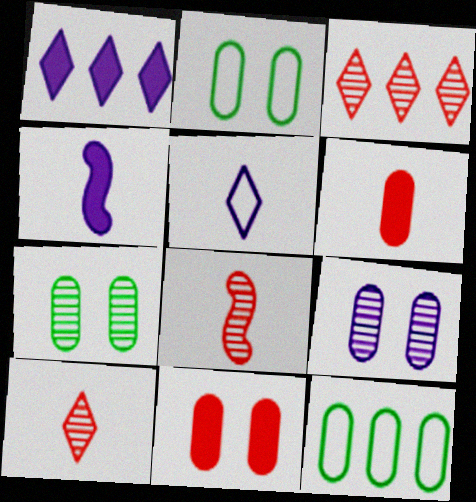[[1, 2, 8], 
[2, 3, 4], 
[2, 9, 11], 
[6, 9, 12]]